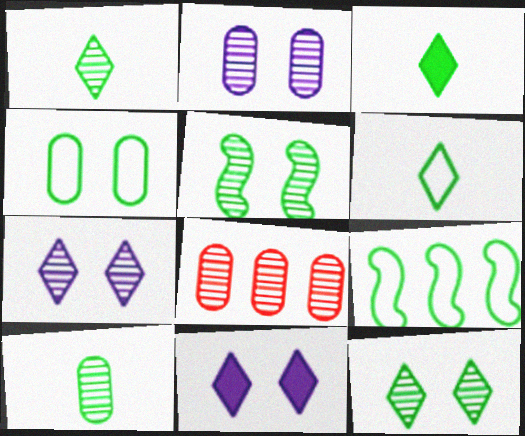[[1, 3, 6], 
[2, 8, 10], 
[4, 6, 9]]